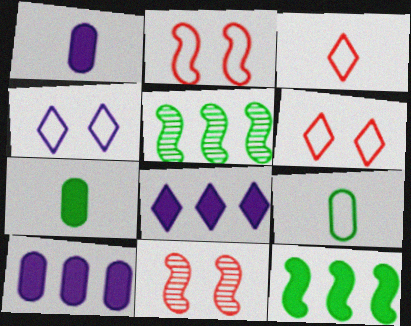[[1, 5, 6], 
[8, 9, 11]]